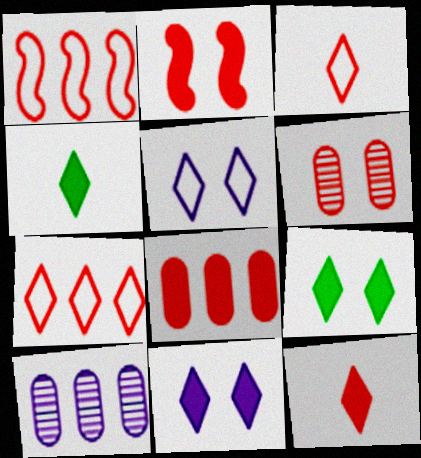[[1, 6, 12], 
[2, 8, 12]]